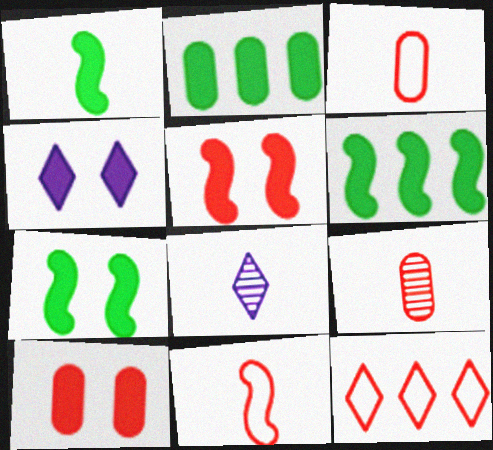[[1, 3, 8], 
[1, 6, 7], 
[4, 7, 10], 
[5, 9, 12]]